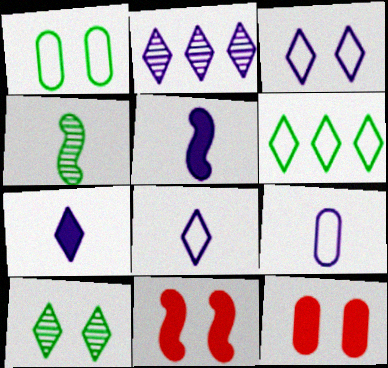[[2, 3, 7]]